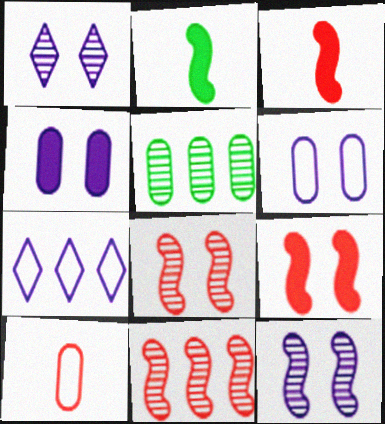[[4, 5, 10]]